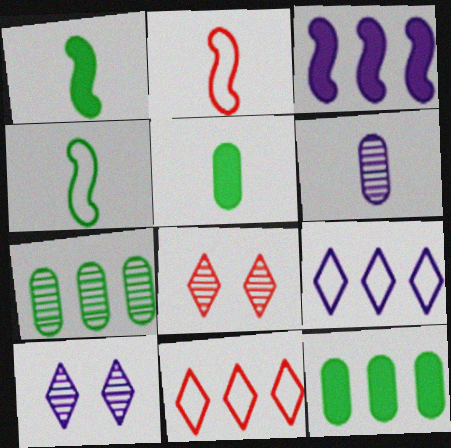[[2, 10, 12], 
[3, 7, 11]]